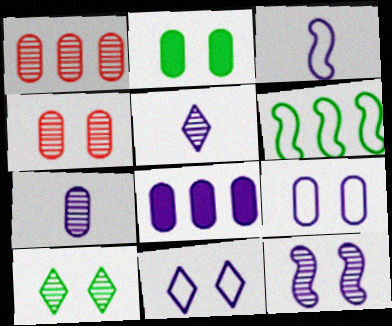[[2, 4, 9], 
[4, 10, 12], 
[7, 8, 9]]